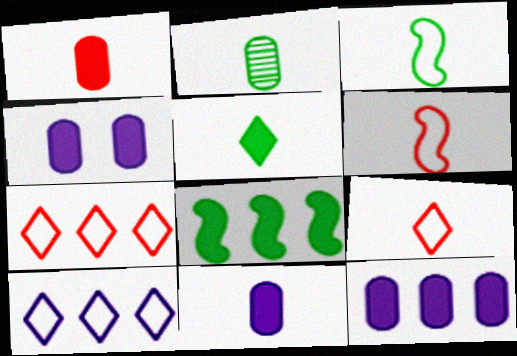[[2, 3, 5], 
[4, 11, 12]]